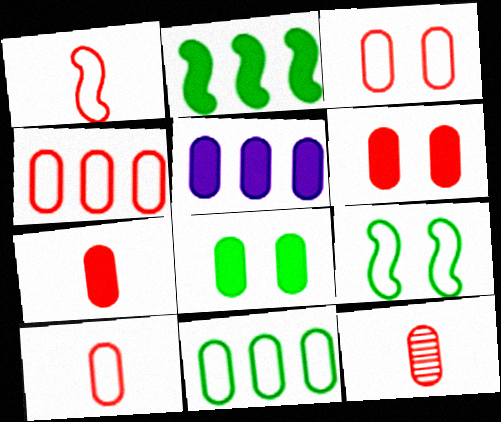[[3, 4, 10], 
[4, 6, 12], 
[5, 7, 8], 
[7, 10, 12]]